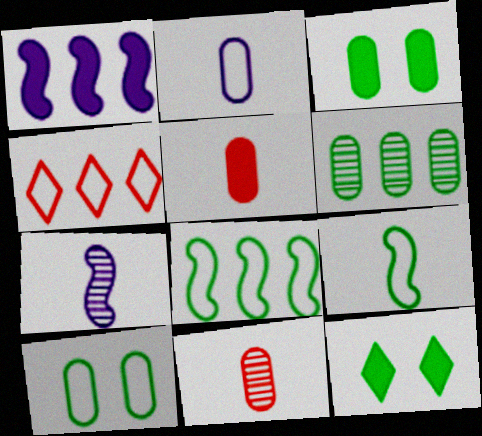[[1, 4, 6], 
[1, 5, 12], 
[3, 4, 7], 
[6, 9, 12]]